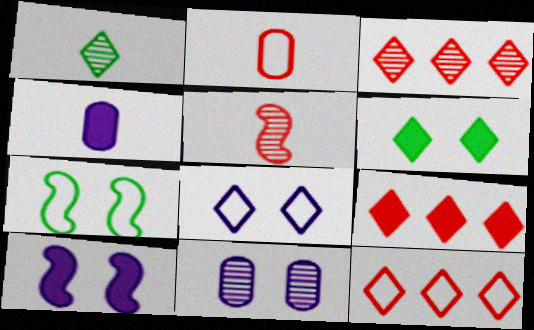[[1, 8, 9], 
[3, 4, 7], 
[3, 9, 12], 
[8, 10, 11]]